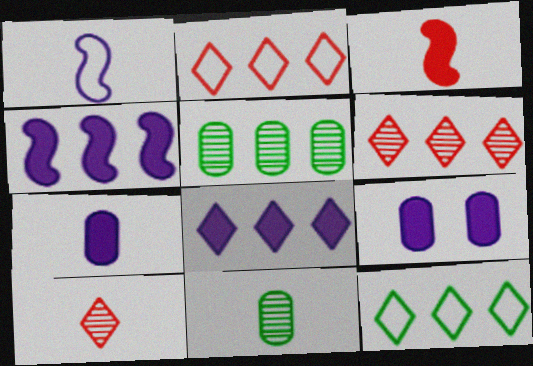[[2, 4, 5], 
[6, 8, 12]]